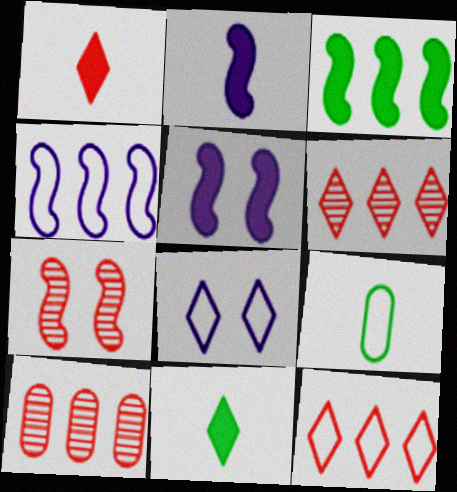[[5, 6, 9], 
[6, 8, 11]]